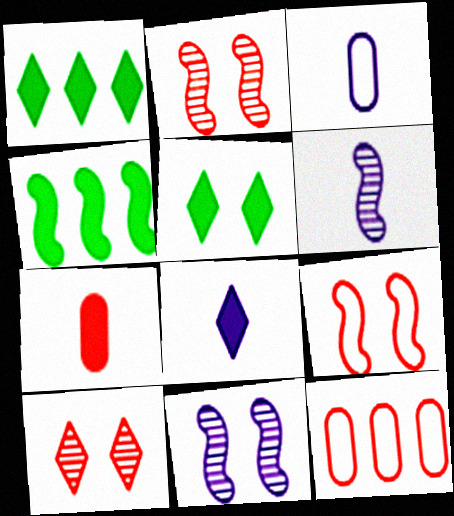[[1, 2, 3], 
[3, 4, 10], 
[3, 6, 8], 
[4, 6, 9], 
[5, 6, 12]]